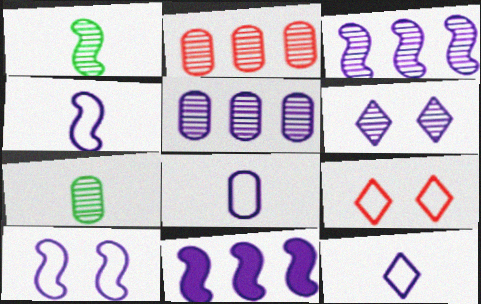[[1, 2, 6], 
[4, 8, 12], 
[6, 8, 11], 
[7, 9, 11]]